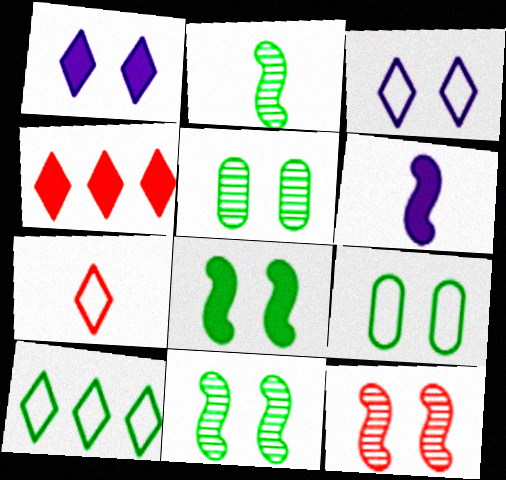[[1, 9, 12], 
[3, 7, 10]]